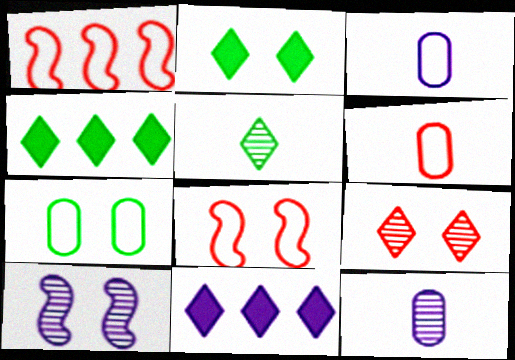[[1, 2, 12], 
[3, 10, 11], 
[4, 6, 10], 
[4, 8, 12]]